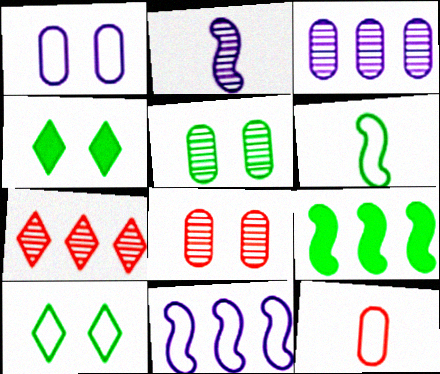[[2, 5, 7], 
[10, 11, 12]]